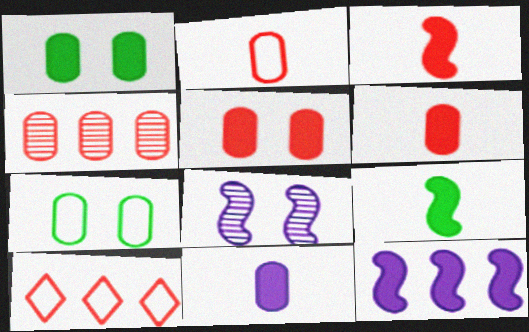[[2, 4, 5], 
[4, 7, 11]]